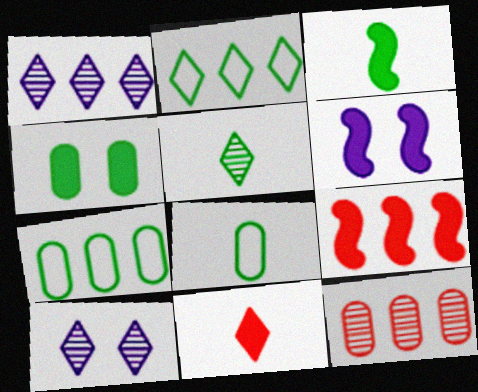[[1, 7, 9], 
[2, 10, 11], 
[3, 5, 8], 
[3, 6, 9], 
[8, 9, 10]]